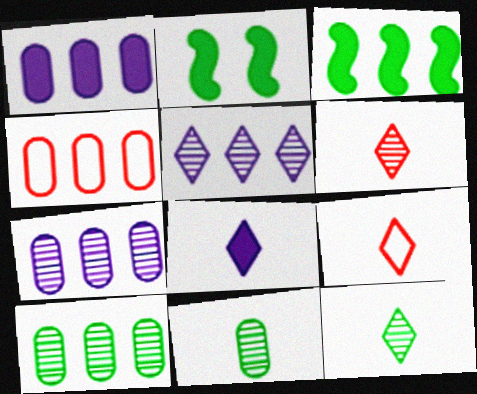[[1, 4, 10], 
[2, 7, 9], 
[3, 4, 5], 
[8, 9, 12]]